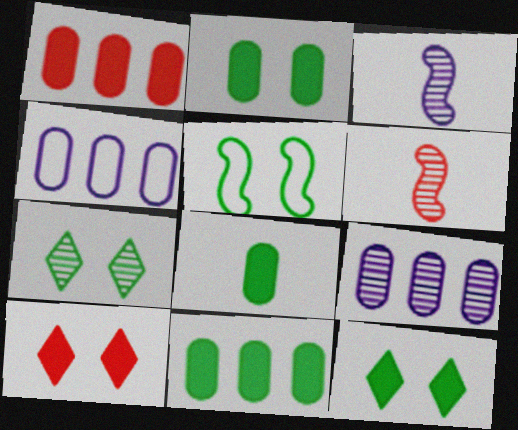[[2, 5, 7], 
[2, 8, 11], 
[4, 6, 12], 
[6, 7, 9]]